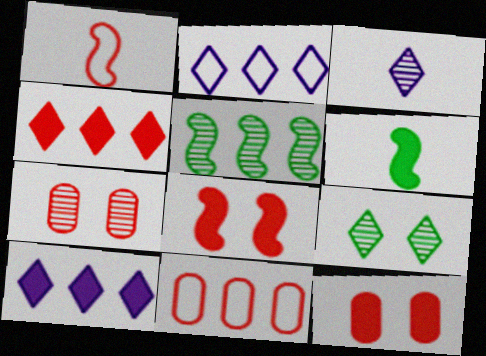[[1, 4, 7], 
[2, 6, 7], 
[3, 5, 7], 
[5, 10, 11], 
[6, 10, 12]]